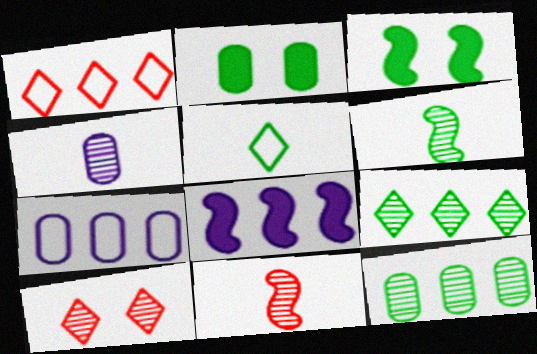[[1, 3, 4], 
[1, 8, 12], 
[3, 5, 12]]